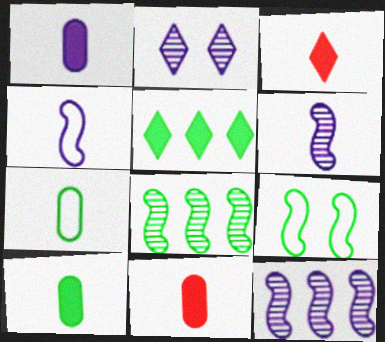[[1, 10, 11], 
[3, 6, 7]]